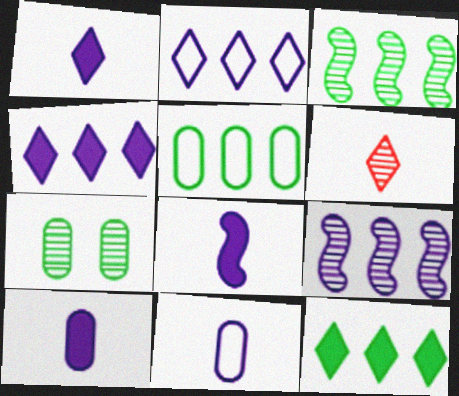[[1, 8, 10], 
[3, 5, 12], 
[6, 7, 9]]